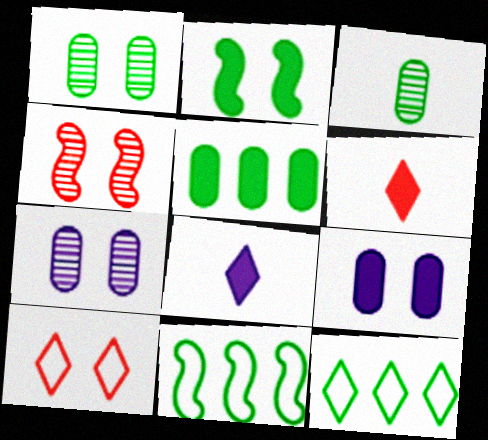[[2, 3, 12], 
[2, 7, 10], 
[6, 7, 11]]